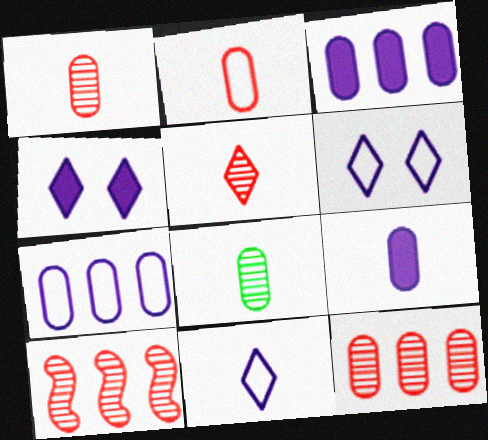[[2, 8, 9]]